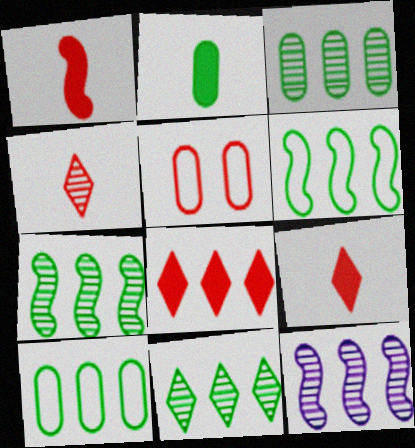[[3, 7, 11], 
[8, 10, 12]]